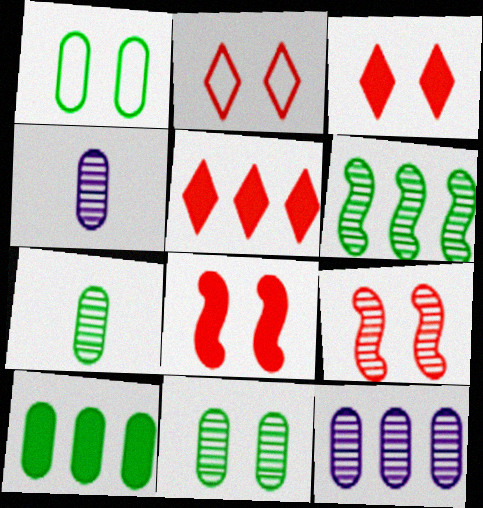[[1, 7, 10]]